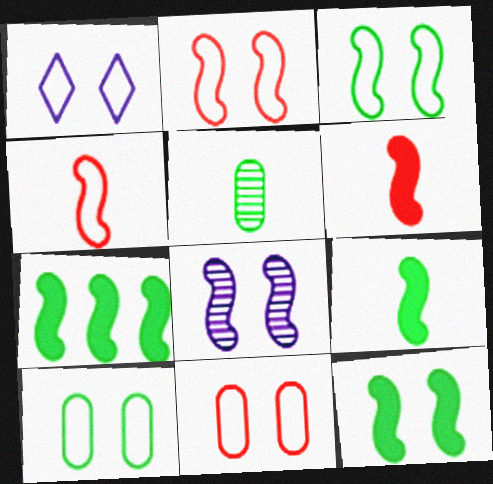[[1, 2, 10], 
[1, 3, 11], 
[2, 8, 12], 
[4, 7, 8], 
[7, 9, 12]]